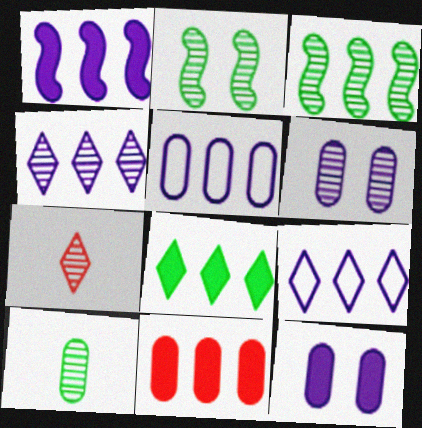[[1, 4, 5], 
[1, 8, 11], 
[3, 6, 7], 
[3, 9, 11]]